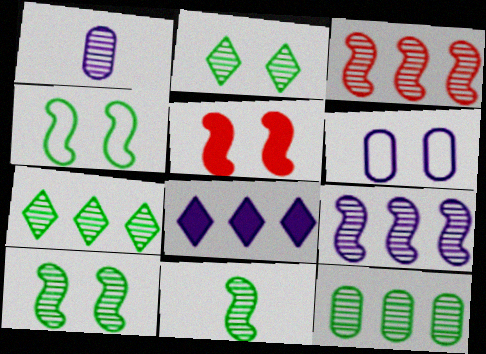[[1, 2, 3], 
[2, 5, 6], 
[2, 11, 12]]